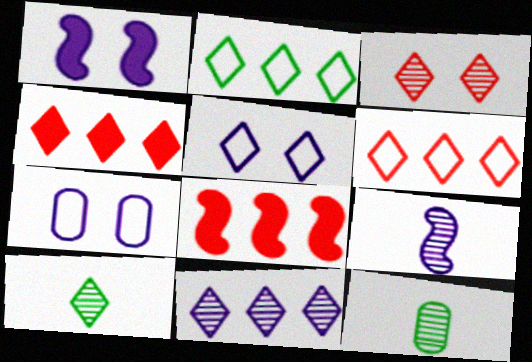[[1, 6, 12], 
[2, 4, 11], 
[3, 10, 11], 
[4, 5, 10], 
[5, 8, 12], 
[7, 8, 10]]